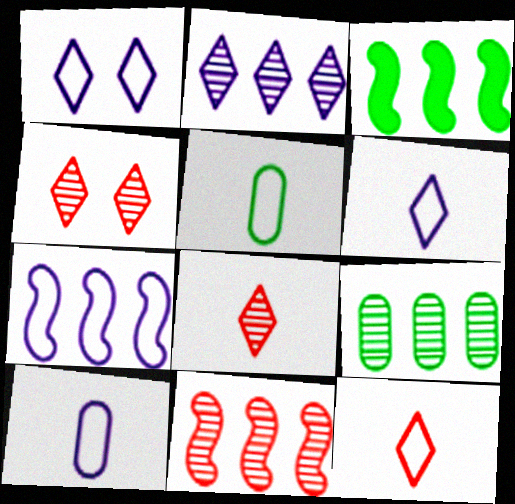[[1, 7, 10], 
[2, 9, 11], 
[3, 4, 10], 
[3, 7, 11]]